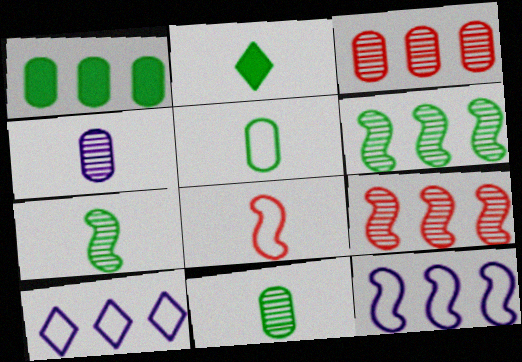[[1, 9, 10], 
[2, 4, 8], 
[2, 5, 7]]